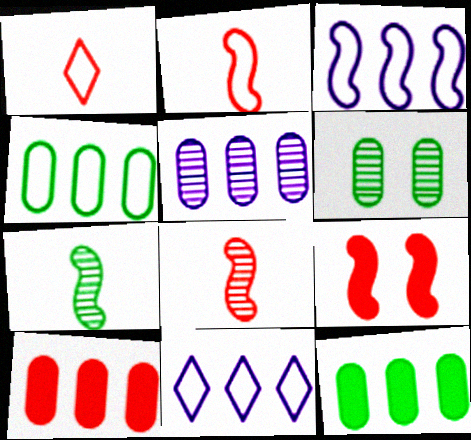[[3, 7, 9], 
[4, 5, 10]]